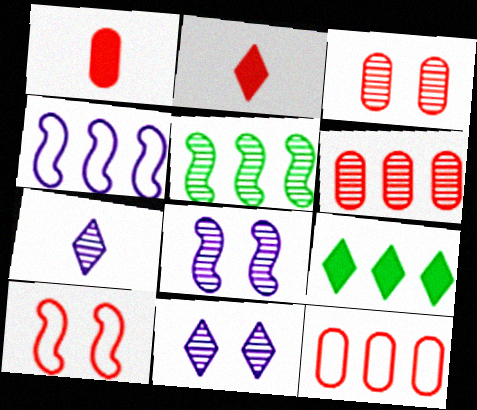[[1, 3, 12], 
[2, 6, 10], 
[3, 5, 7], 
[4, 6, 9]]